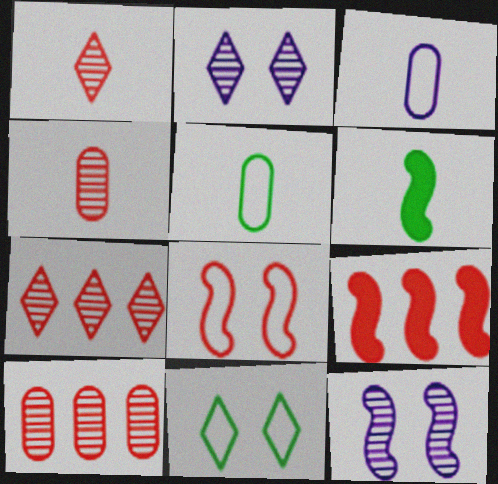[[1, 3, 6], 
[2, 5, 9]]